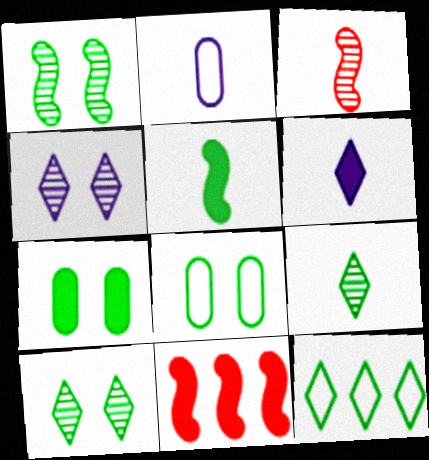[[2, 10, 11], 
[6, 7, 11]]